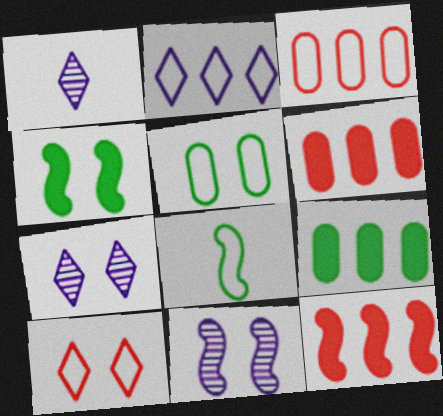[[1, 3, 4], 
[1, 5, 12], 
[6, 7, 8], 
[8, 11, 12]]